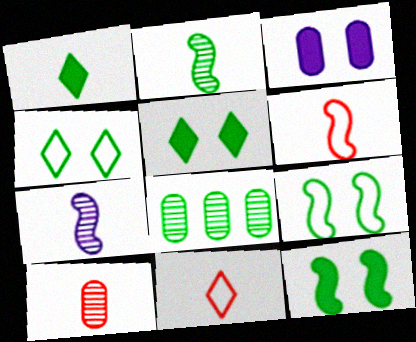[[1, 8, 9]]